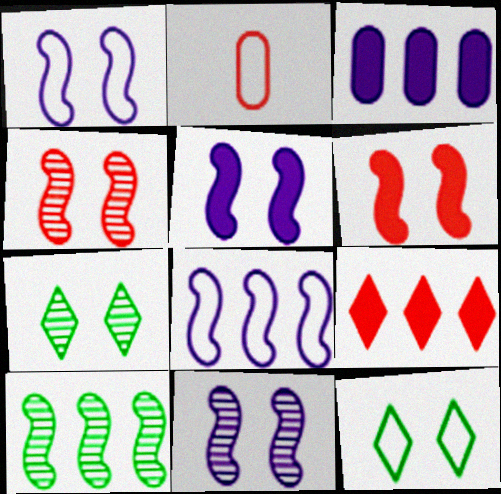[[1, 5, 11], 
[2, 4, 9], 
[2, 8, 12]]